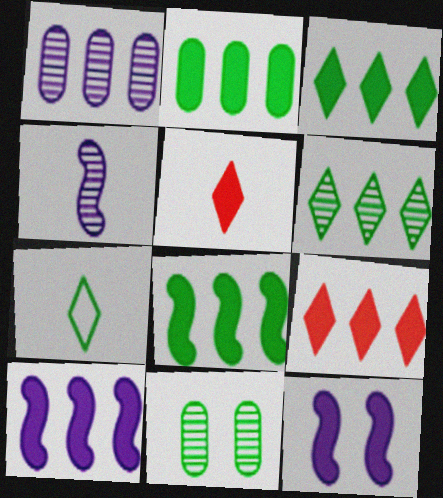[[2, 3, 8], 
[2, 5, 12], 
[2, 9, 10], 
[7, 8, 11]]